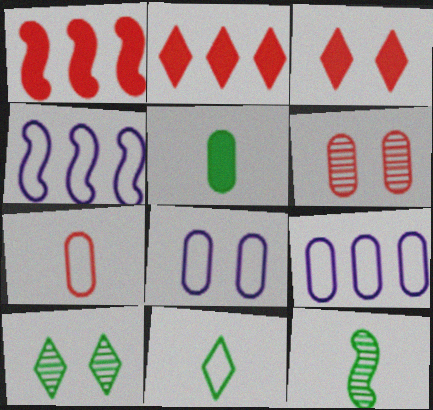[[2, 8, 12], 
[3, 9, 12], 
[5, 6, 9], 
[5, 11, 12]]